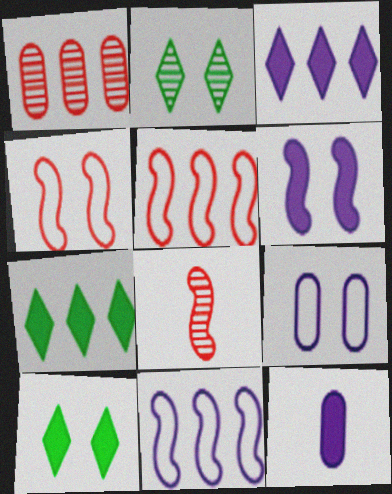[[1, 7, 11], 
[2, 5, 12], 
[3, 6, 12], 
[7, 8, 9]]